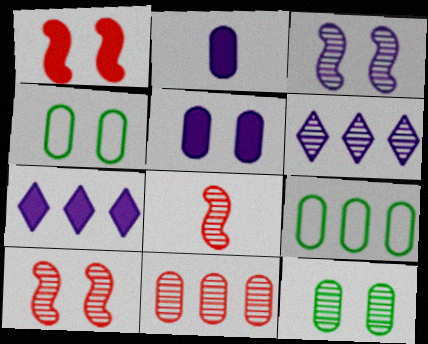[[2, 4, 11], 
[4, 7, 8], 
[6, 8, 12]]